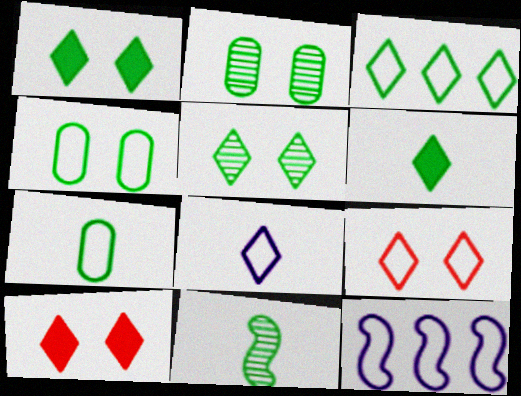[[3, 5, 6], 
[3, 8, 9], 
[6, 7, 11], 
[7, 9, 12]]